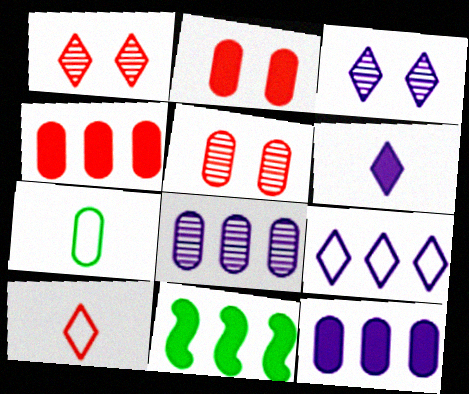[[2, 6, 11], 
[2, 7, 8], 
[3, 6, 9], 
[5, 7, 12]]